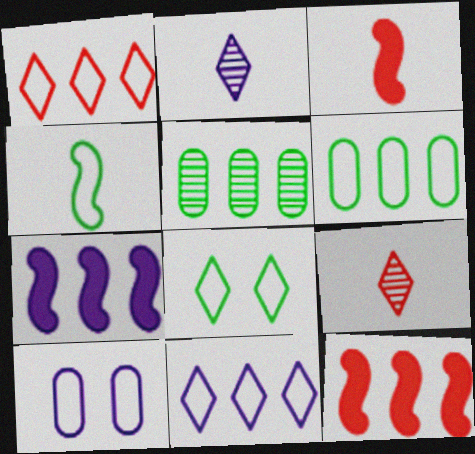[[1, 4, 10], 
[1, 5, 7], 
[2, 7, 10], 
[4, 6, 8], 
[5, 11, 12]]